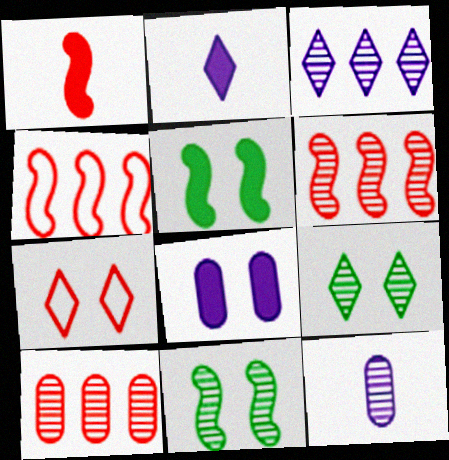[[1, 7, 10], 
[6, 9, 12], 
[7, 8, 11]]